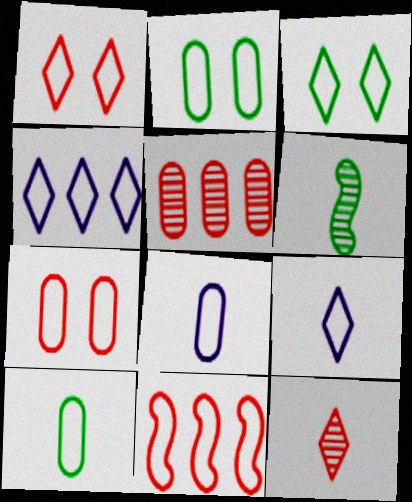[[2, 9, 11], 
[3, 8, 11]]